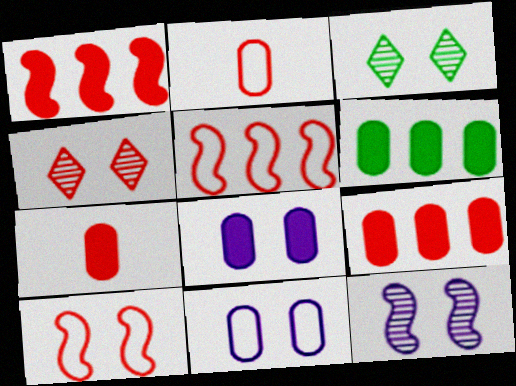[[1, 2, 4], 
[3, 8, 10], 
[4, 5, 7], 
[6, 7, 8]]